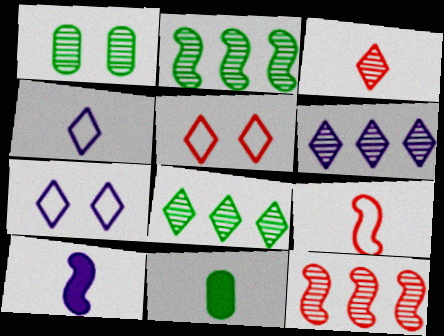[[7, 11, 12]]